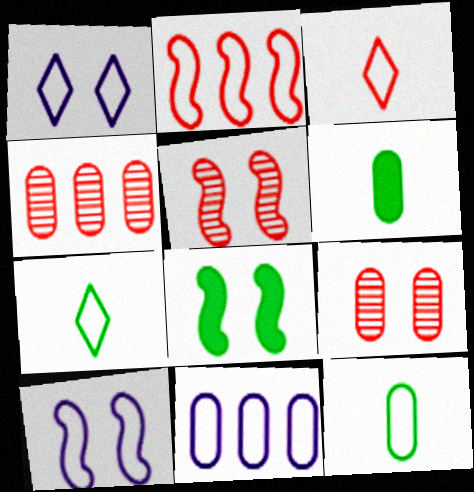[[1, 2, 12], 
[1, 8, 9], 
[5, 8, 10], 
[6, 9, 11]]